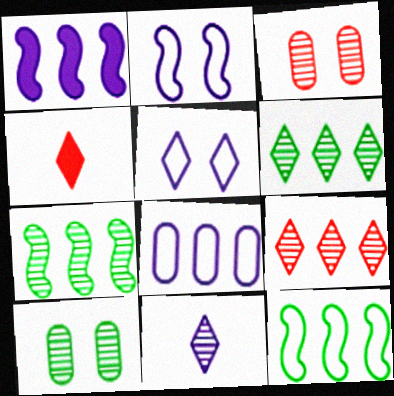[[3, 7, 11], 
[4, 5, 6]]